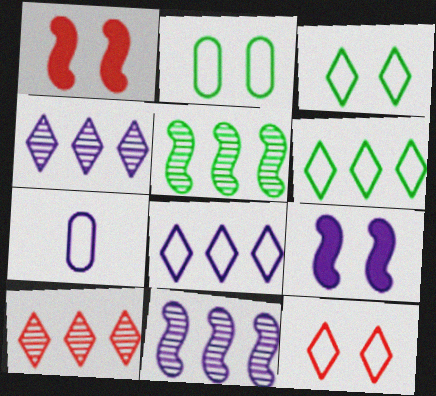[[4, 7, 9]]